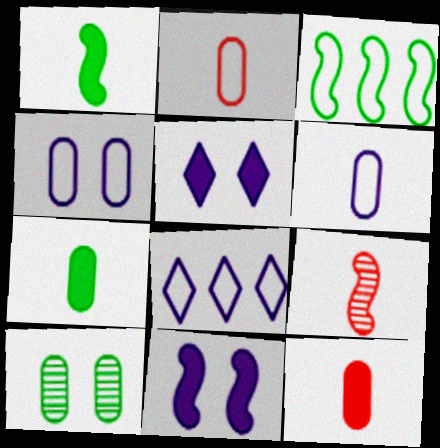[[3, 9, 11]]